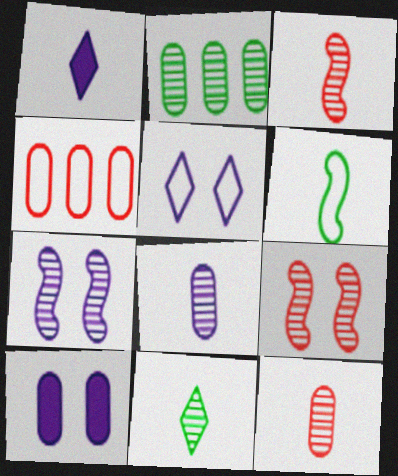[[1, 6, 12], 
[3, 8, 11], 
[4, 5, 6], 
[5, 7, 10]]